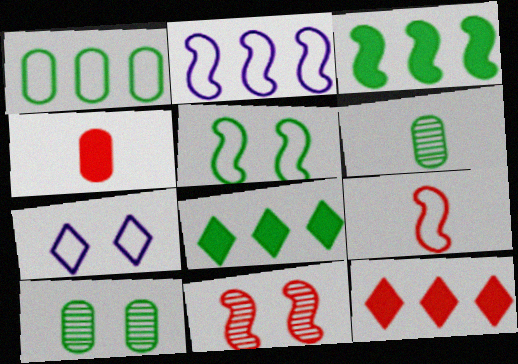[[1, 7, 9], 
[2, 5, 9], 
[5, 6, 8]]